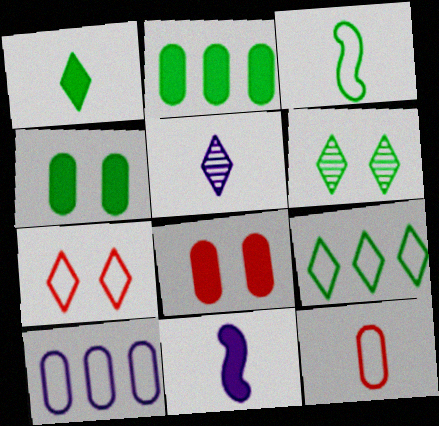[[1, 6, 9], 
[2, 3, 6], 
[3, 7, 10]]